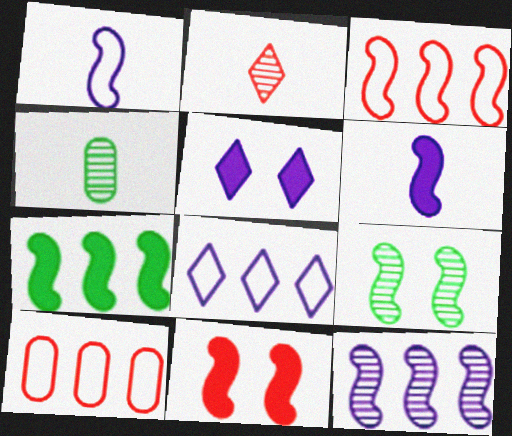[[2, 10, 11], 
[3, 4, 5], 
[3, 6, 9], 
[3, 7, 12], 
[4, 8, 11], 
[6, 7, 11]]